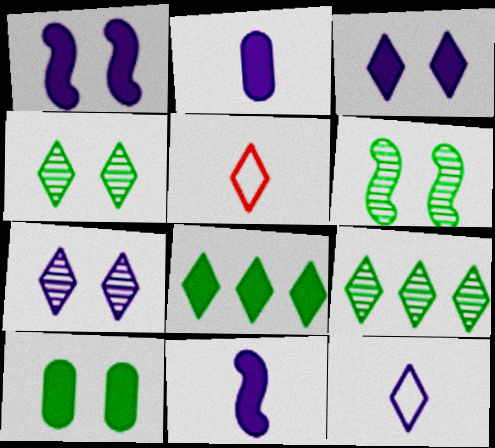[[3, 5, 9], 
[5, 7, 8]]